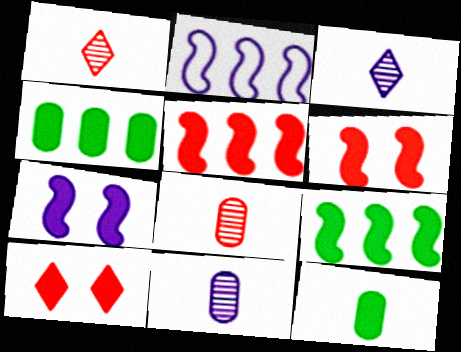[]